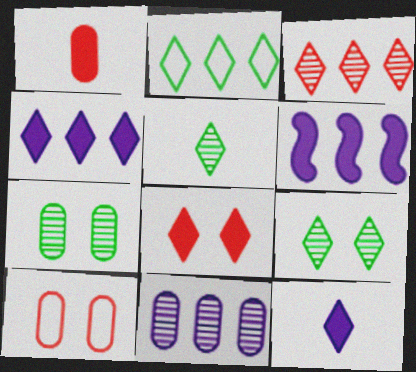[[2, 3, 4], 
[5, 6, 10]]